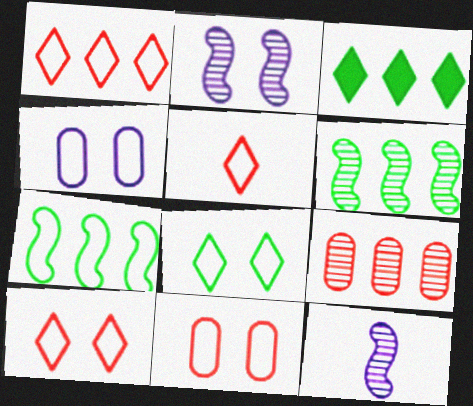[[1, 5, 10], 
[3, 11, 12], 
[4, 5, 7]]